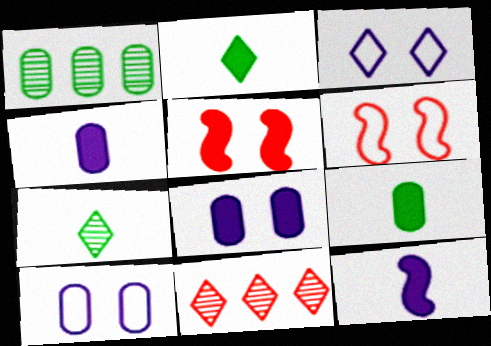[[2, 3, 11]]